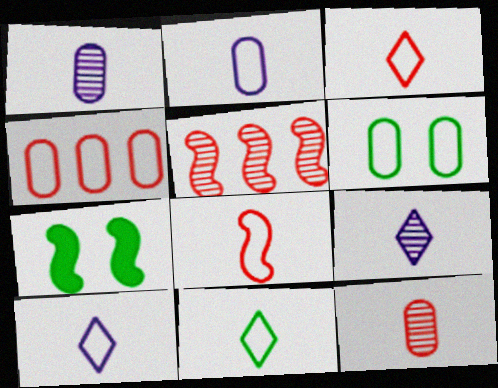[[2, 4, 6], 
[2, 8, 11], 
[3, 10, 11], 
[4, 7, 9]]